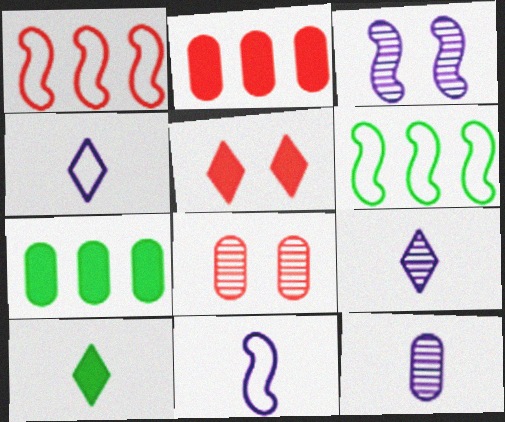[[5, 6, 12]]